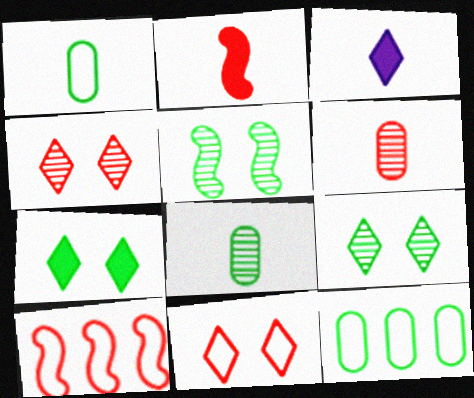[]